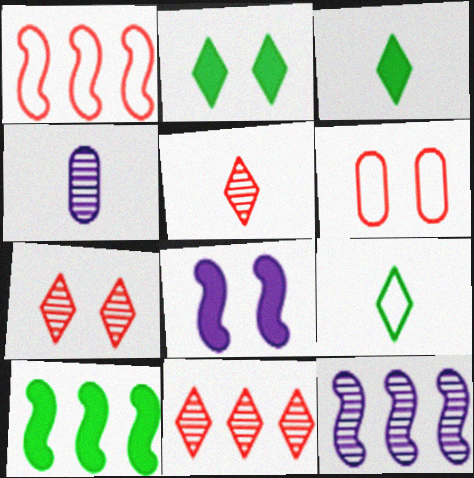[[1, 2, 4], 
[1, 10, 12], 
[3, 6, 12], 
[5, 7, 11]]